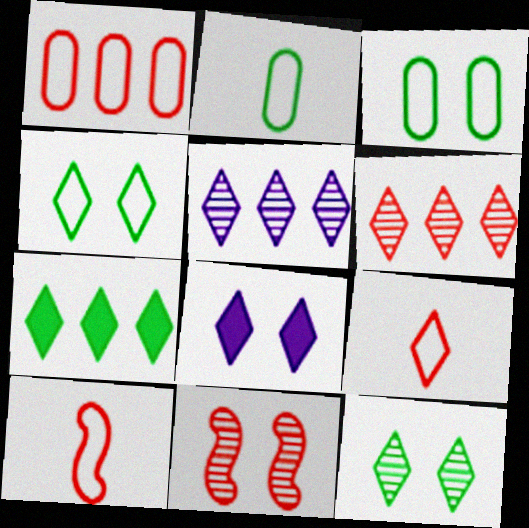[[3, 8, 11]]